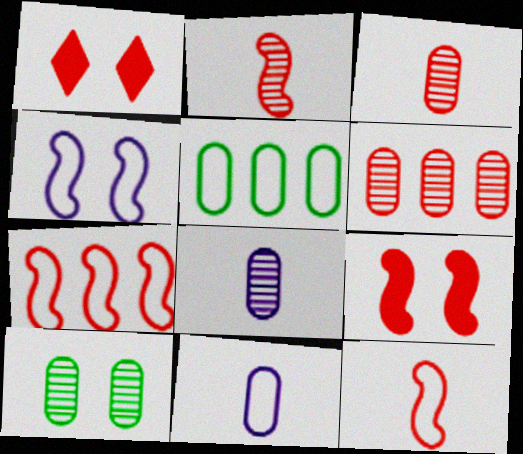[[1, 3, 7], 
[1, 4, 10], 
[1, 6, 12], 
[2, 7, 9], 
[6, 8, 10]]